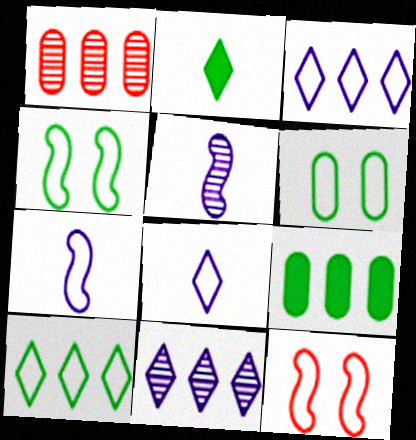[]